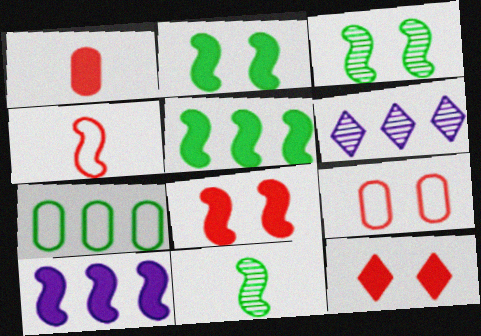[[3, 4, 10]]